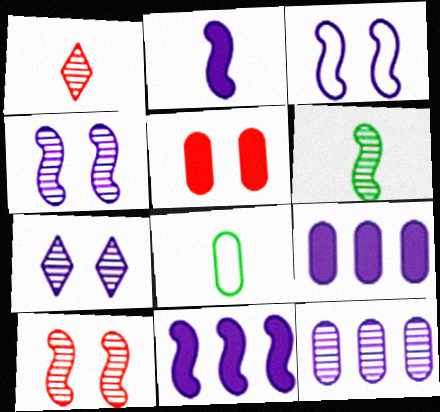[[1, 2, 8], 
[5, 8, 12]]